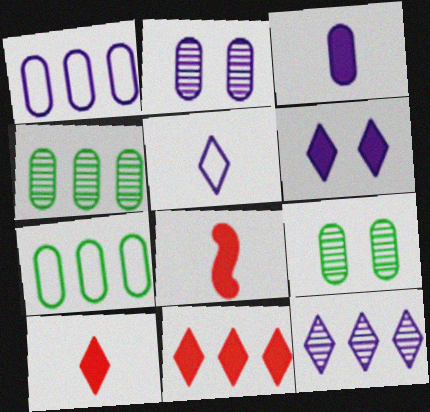[[1, 2, 3], 
[5, 6, 12]]